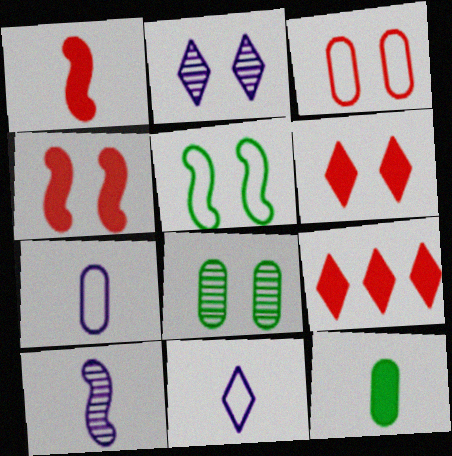[]